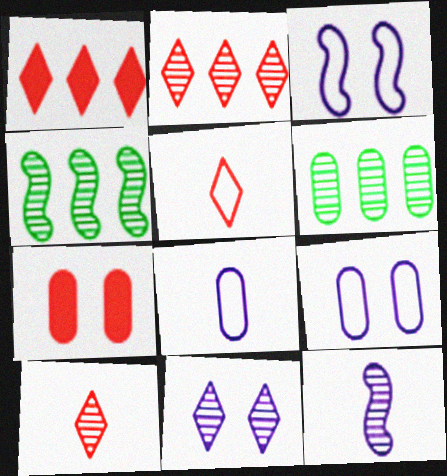[[6, 7, 8]]